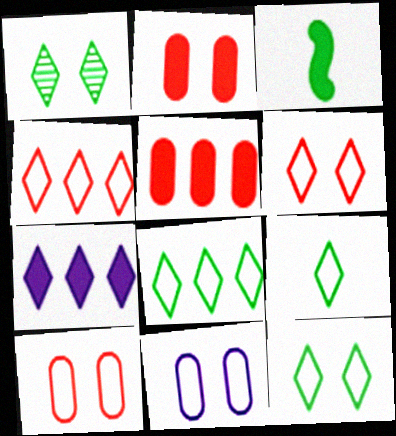[[2, 3, 7], 
[8, 9, 12]]